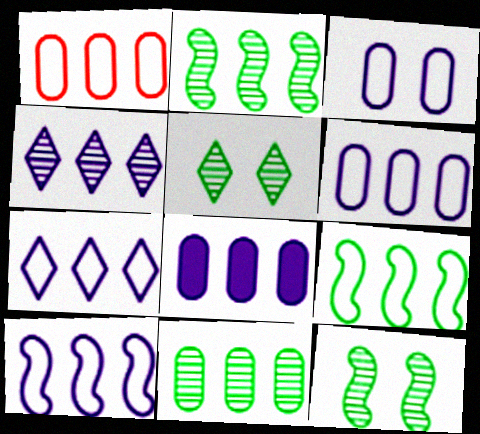[[1, 7, 9], 
[1, 8, 11], 
[4, 8, 10], 
[6, 7, 10]]